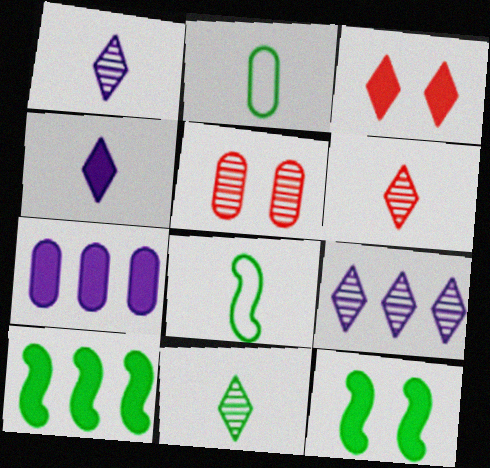[[1, 6, 11], 
[2, 5, 7]]